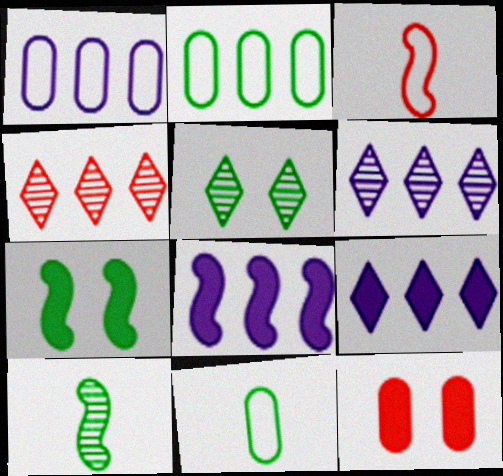[[1, 6, 8], 
[2, 4, 8], 
[3, 4, 12]]